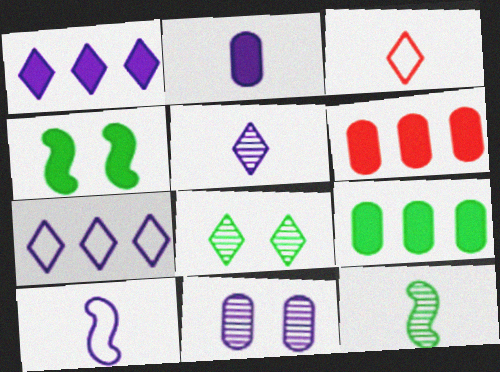[[1, 3, 8], 
[1, 10, 11], 
[2, 3, 12], 
[2, 5, 10], 
[6, 8, 10]]